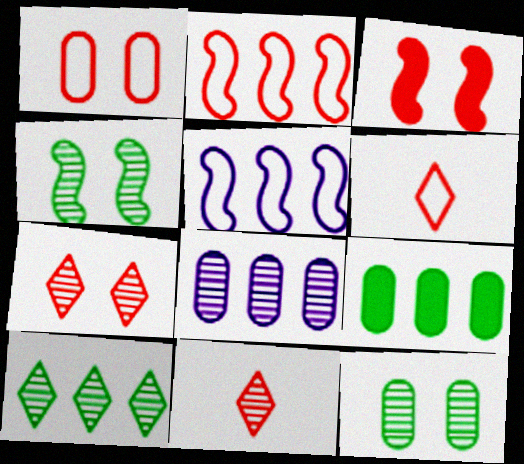[[1, 2, 6], 
[1, 3, 7], 
[4, 8, 11]]